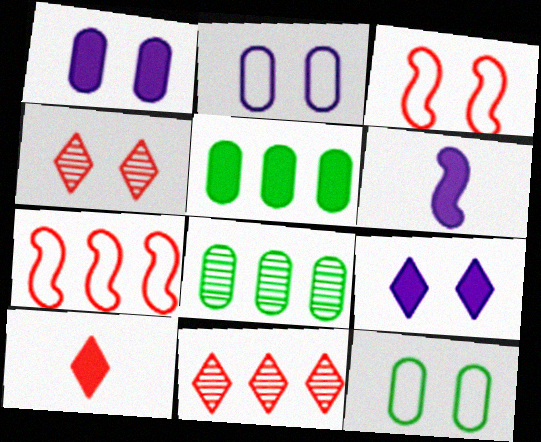[[6, 11, 12]]